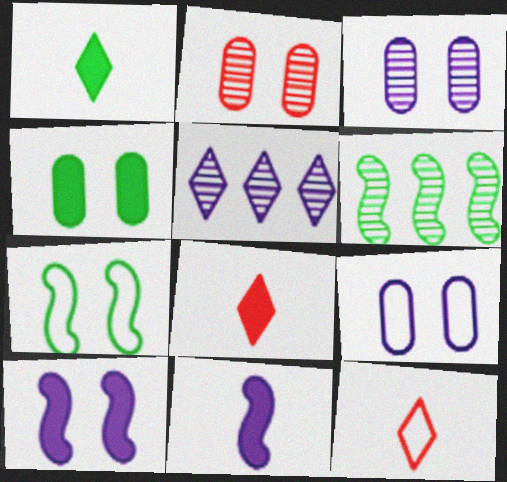[[2, 4, 9], 
[5, 9, 11], 
[6, 8, 9]]